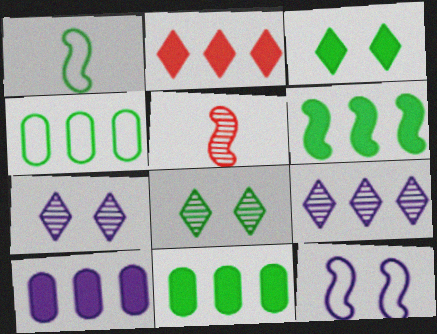[[1, 8, 11], 
[2, 6, 10], 
[5, 6, 12]]